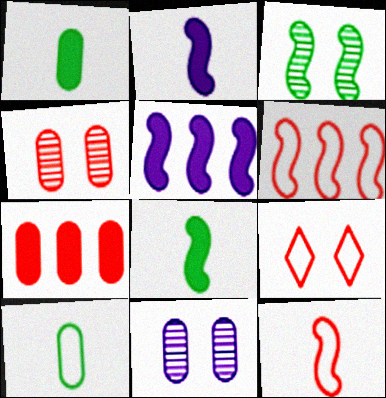[[2, 3, 6], 
[3, 5, 12], 
[7, 10, 11]]